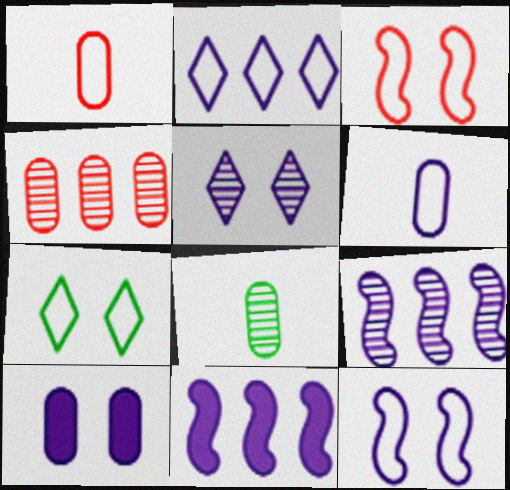[[2, 6, 12], 
[5, 6, 11], 
[5, 10, 12]]